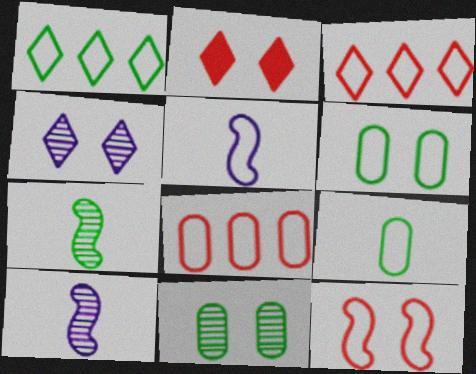[[3, 5, 6]]